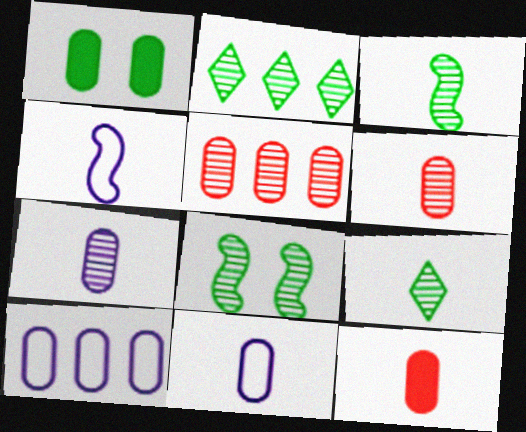[[1, 5, 11], 
[1, 6, 10], 
[4, 9, 12]]